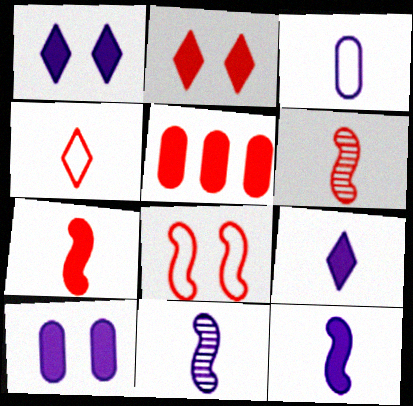[[2, 5, 7], 
[3, 9, 11]]